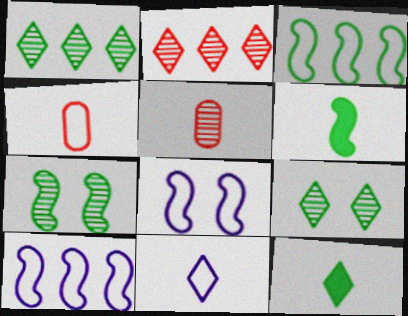[[3, 6, 7], 
[5, 6, 11]]